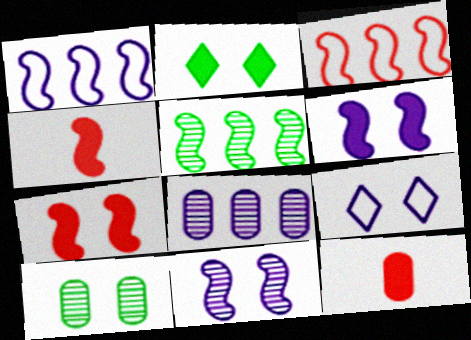[[5, 9, 12], 
[7, 9, 10]]